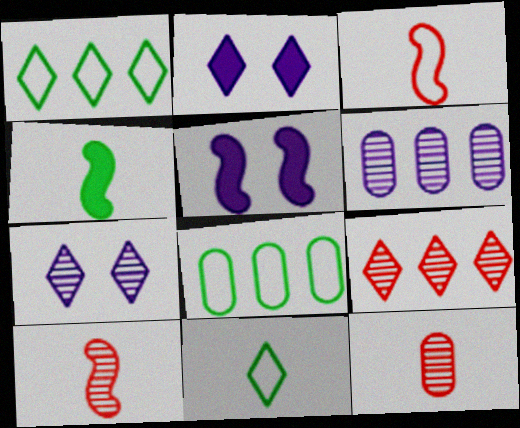[[1, 5, 12], 
[2, 8, 10], 
[2, 9, 11]]